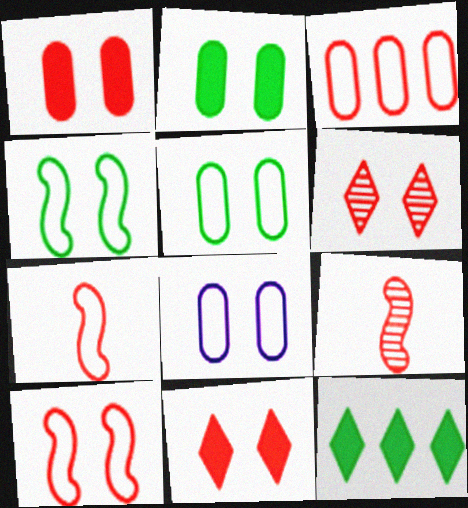[[1, 6, 10], 
[3, 9, 11], 
[8, 9, 12]]